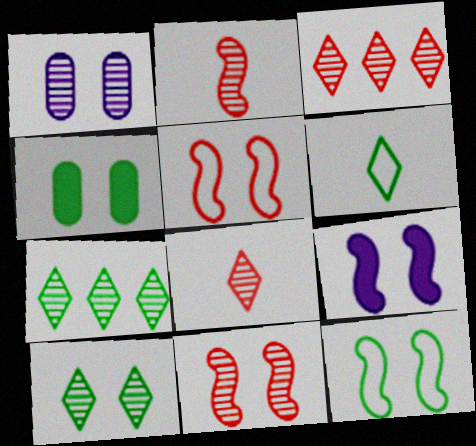[[1, 2, 7], 
[1, 10, 11], 
[4, 10, 12], 
[9, 11, 12]]